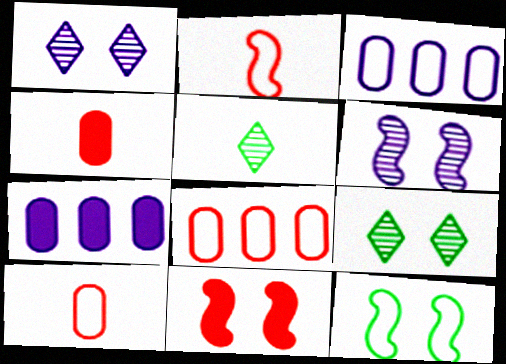[[2, 7, 9], 
[3, 5, 11], 
[6, 11, 12]]